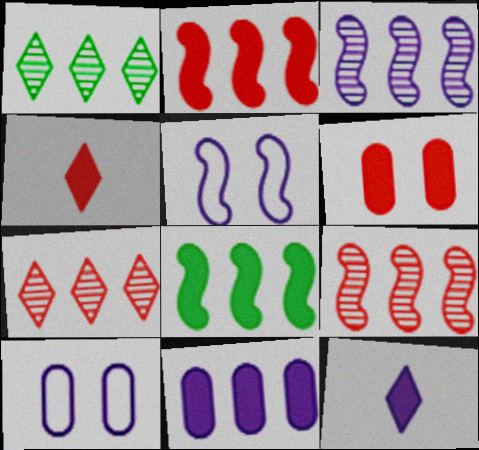[[2, 4, 6], 
[3, 10, 12], 
[6, 8, 12]]